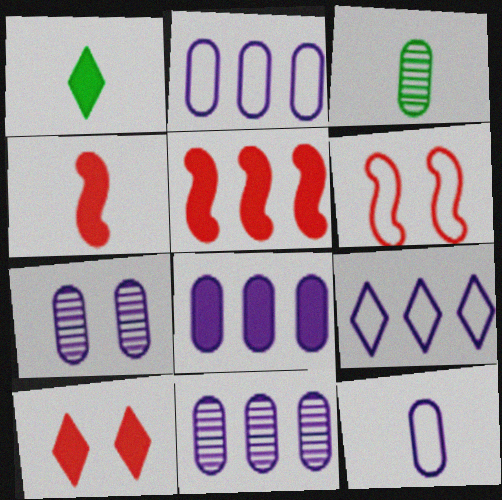[[1, 6, 11], 
[2, 8, 11], 
[7, 8, 12]]